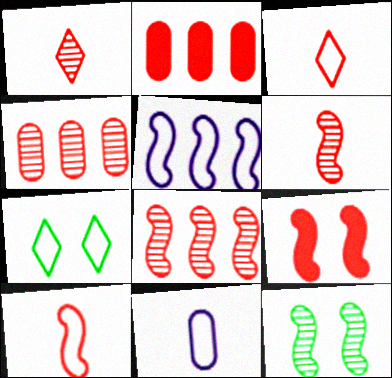[[3, 4, 9], 
[8, 9, 10]]